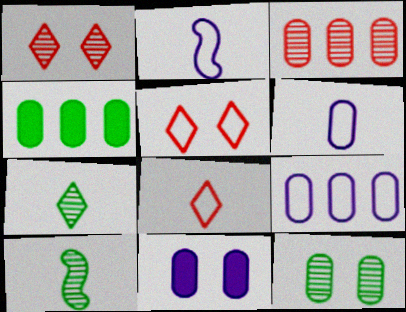[[1, 2, 4], 
[3, 4, 9]]